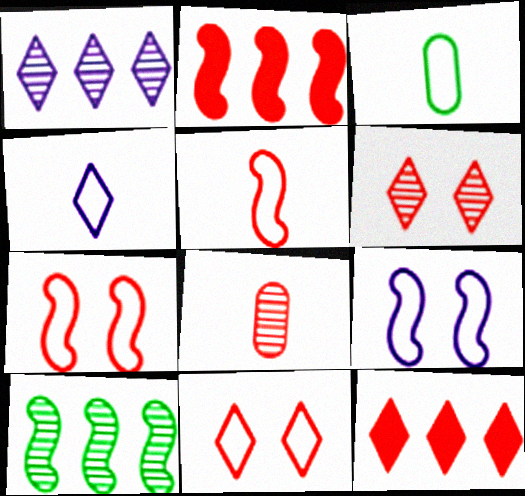[[2, 8, 11], 
[3, 4, 5], 
[7, 8, 12]]